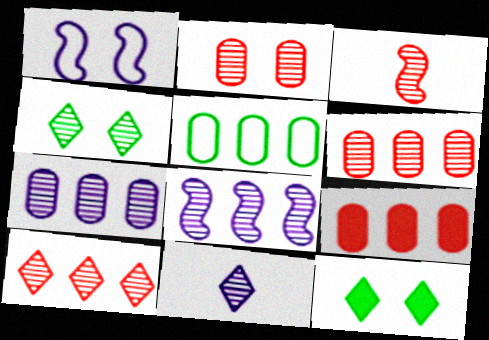[[1, 2, 12], 
[2, 3, 10], 
[3, 4, 7], 
[4, 10, 11], 
[5, 7, 9]]